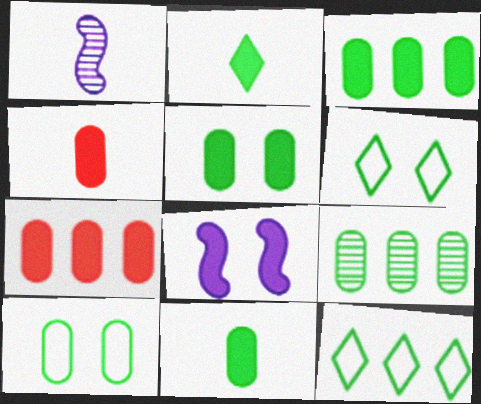[[1, 6, 7], 
[2, 7, 8], 
[3, 5, 11], 
[9, 10, 11]]